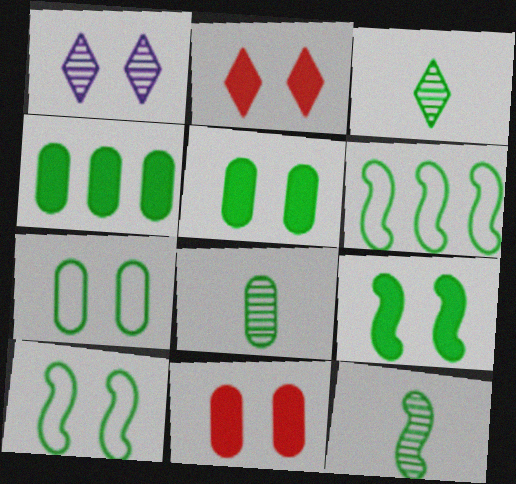[[1, 10, 11], 
[3, 4, 10], 
[3, 5, 6], 
[3, 8, 12], 
[4, 7, 8], 
[6, 9, 12]]